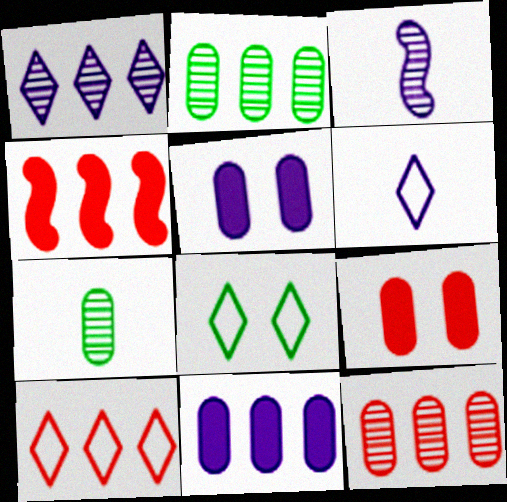[[4, 10, 12], 
[6, 8, 10]]